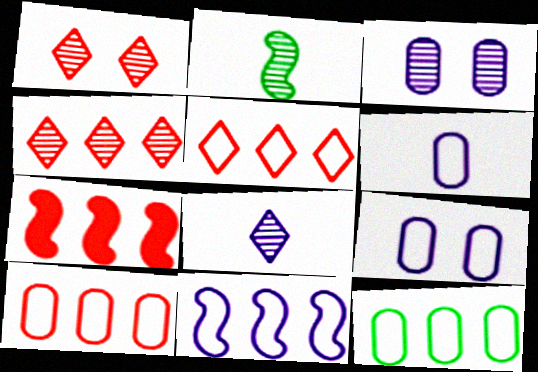[[2, 3, 4], 
[4, 7, 10], 
[5, 11, 12]]